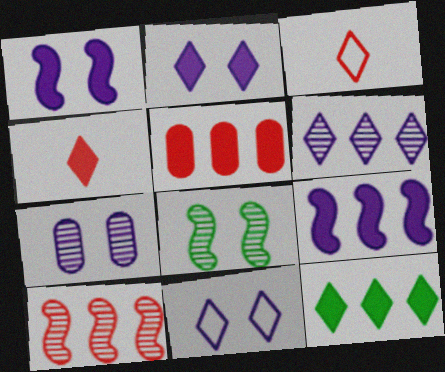[[1, 7, 11], 
[2, 4, 12], 
[5, 9, 12]]